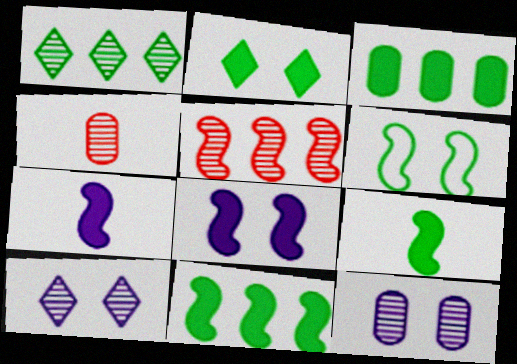[[2, 3, 9], 
[5, 6, 7]]